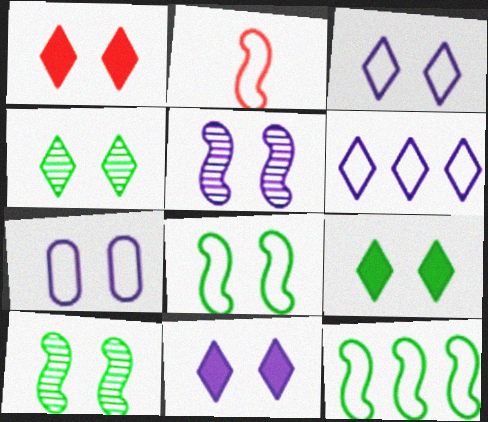[[1, 3, 4], 
[1, 7, 10], 
[1, 9, 11], 
[5, 7, 11]]